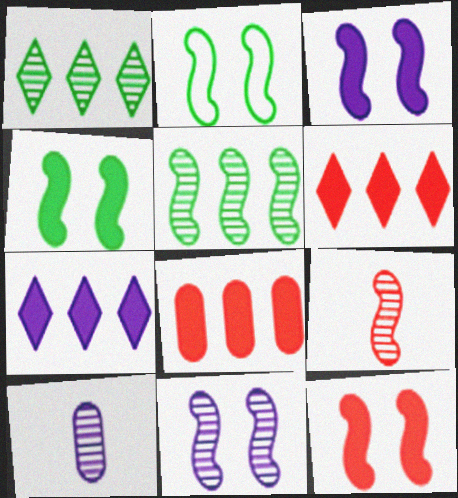[[2, 6, 10], 
[2, 11, 12], 
[3, 4, 12], 
[5, 9, 11]]